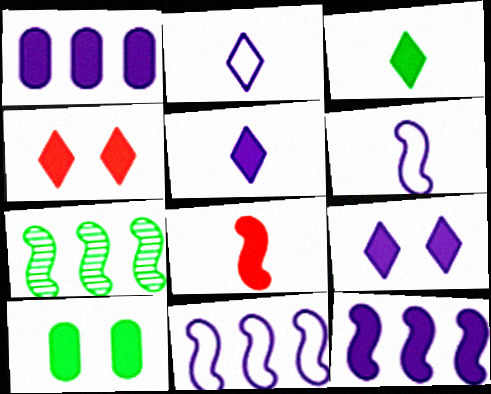[]